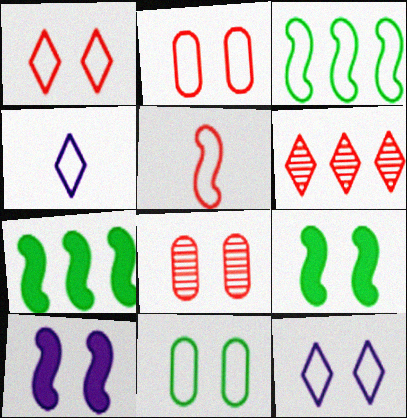[[2, 3, 4], 
[4, 7, 8], 
[8, 9, 12]]